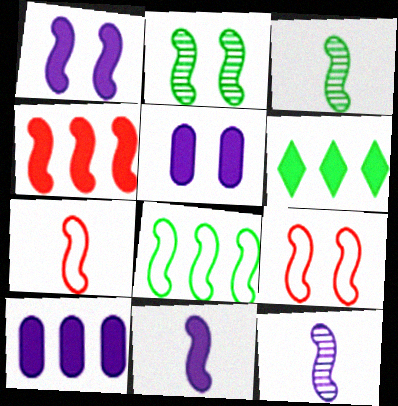[[1, 2, 9], 
[3, 7, 11], 
[4, 6, 10]]